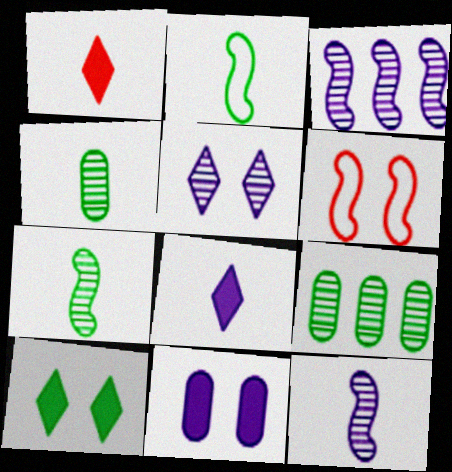[[2, 9, 10], 
[6, 8, 9]]